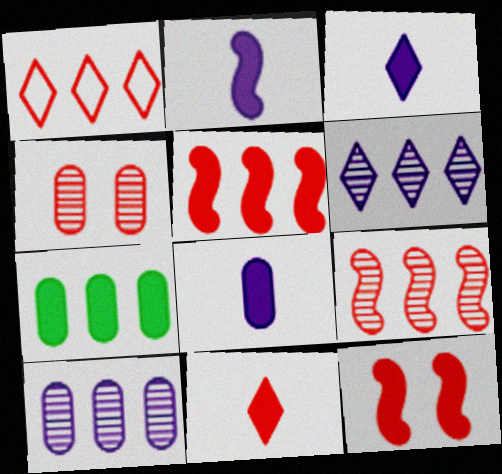[[2, 3, 8], 
[3, 7, 12]]